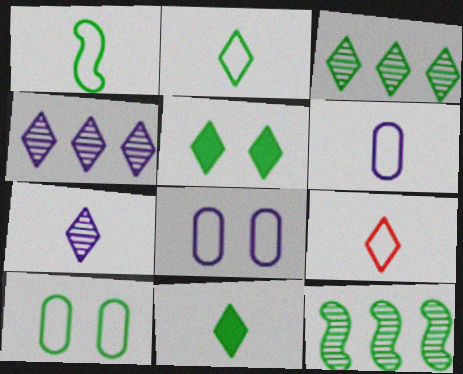[[1, 6, 9], 
[2, 3, 5], 
[4, 5, 9], 
[7, 9, 11], 
[10, 11, 12]]